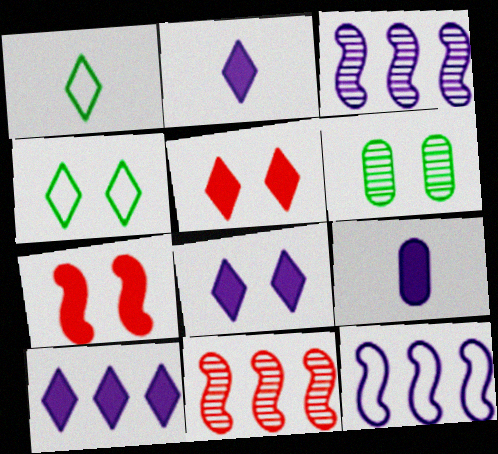[[2, 8, 10], 
[4, 9, 11]]